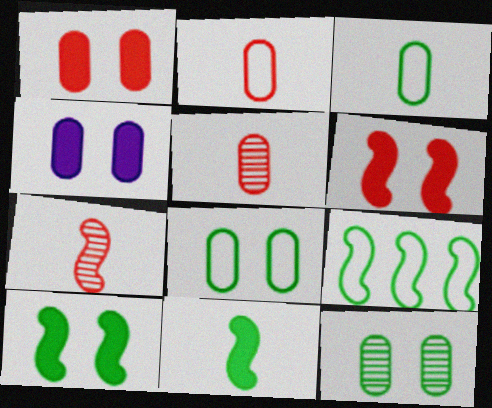[]